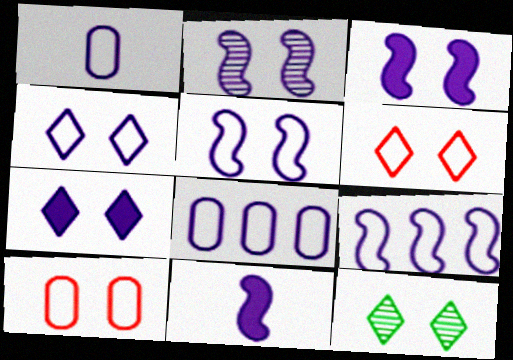[[1, 4, 9], 
[2, 3, 5], 
[2, 9, 11], 
[3, 10, 12], 
[6, 7, 12]]